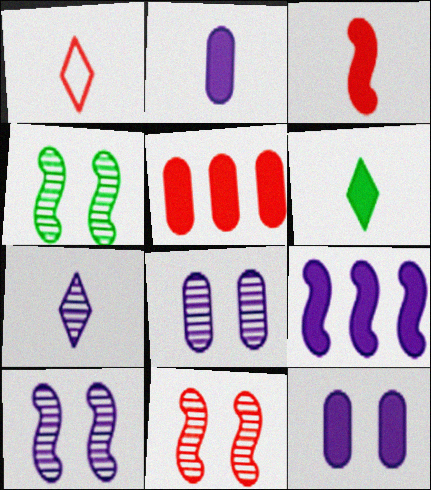[[1, 5, 11], 
[1, 6, 7], 
[2, 3, 6], 
[4, 10, 11]]